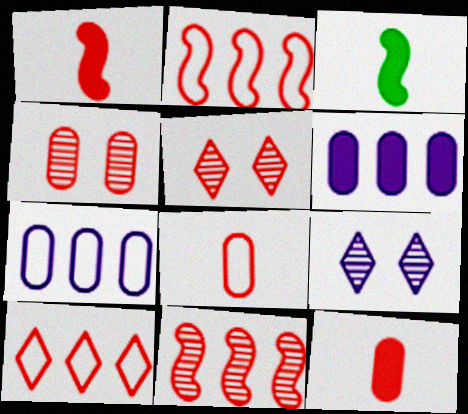[[1, 4, 10], 
[2, 5, 12], 
[3, 5, 7]]